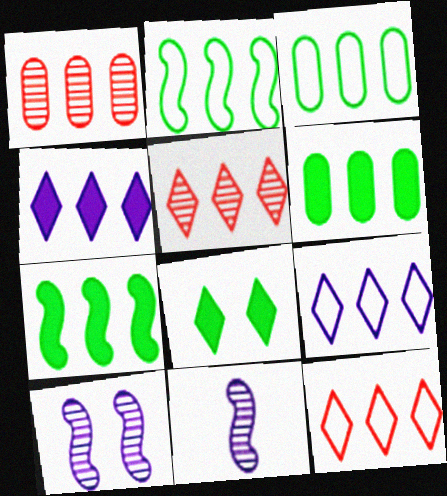[[1, 2, 4], 
[1, 7, 9]]